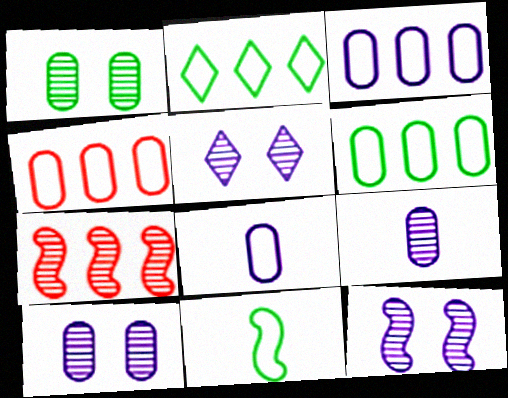[[3, 4, 6], 
[5, 10, 12]]